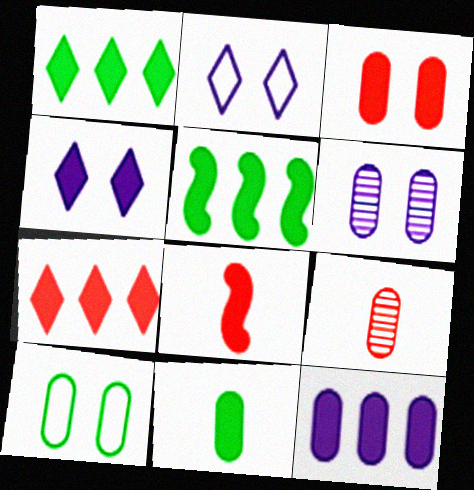[[2, 5, 9], 
[3, 6, 10], 
[3, 7, 8], 
[3, 11, 12], 
[5, 7, 12], 
[9, 10, 12]]